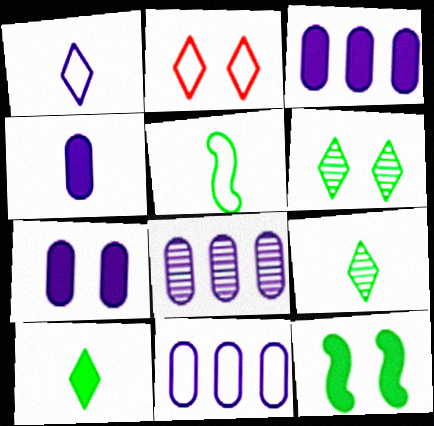[[2, 5, 11], 
[3, 4, 7], 
[3, 8, 11]]